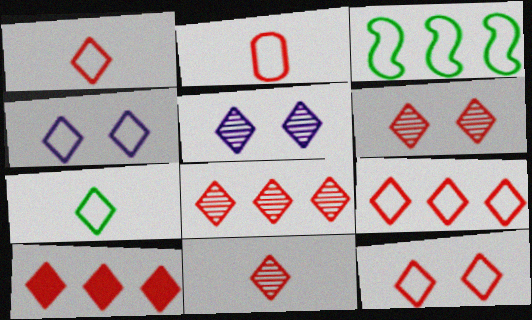[[1, 6, 10], 
[1, 9, 12], 
[2, 3, 4], 
[4, 7, 9], 
[5, 7, 10], 
[6, 8, 11], 
[8, 9, 10], 
[10, 11, 12]]